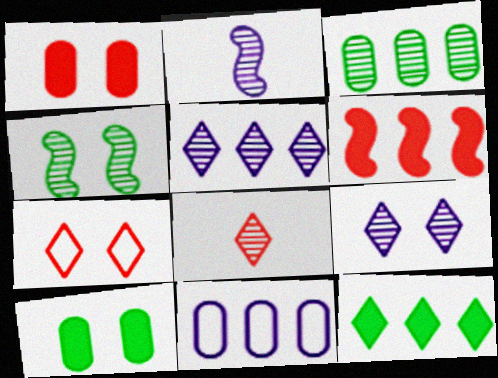[]